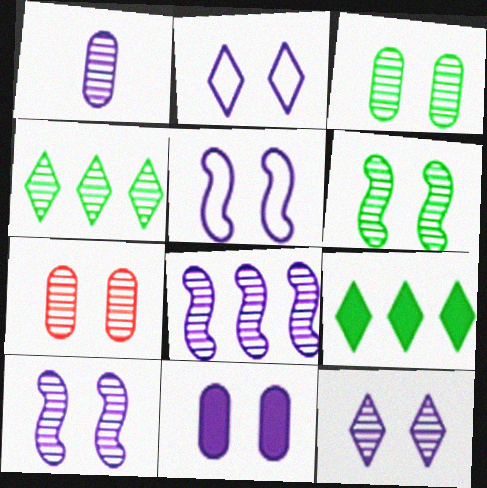[[1, 8, 12], 
[2, 10, 11], 
[5, 11, 12], 
[6, 7, 12]]